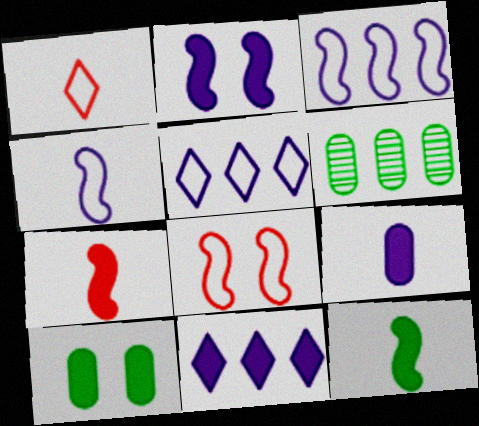[[1, 2, 6], 
[2, 9, 11], 
[7, 10, 11]]